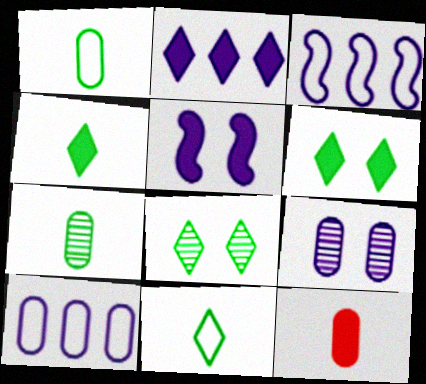[[3, 8, 12]]